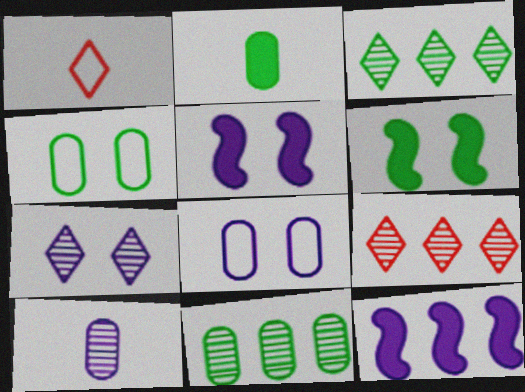[[1, 5, 11], 
[2, 4, 11], 
[5, 7, 8]]